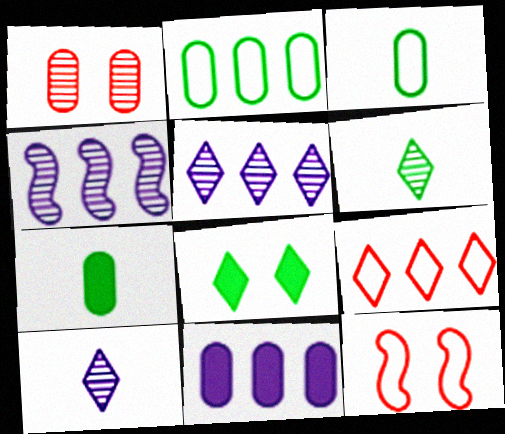[[1, 3, 11], 
[1, 4, 6], 
[5, 7, 12], 
[6, 11, 12], 
[8, 9, 10]]